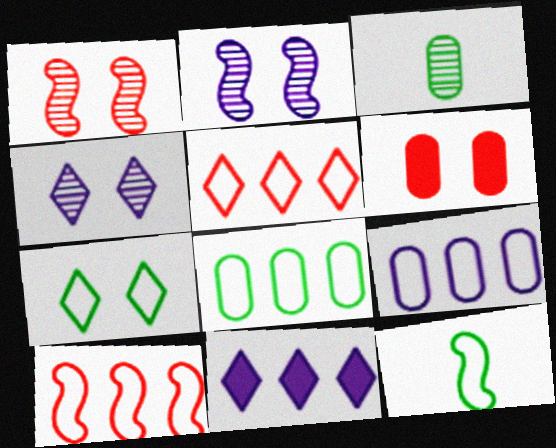[[2, 6, 7], 
[3, 6, 9], 
[7, 8, 12]]